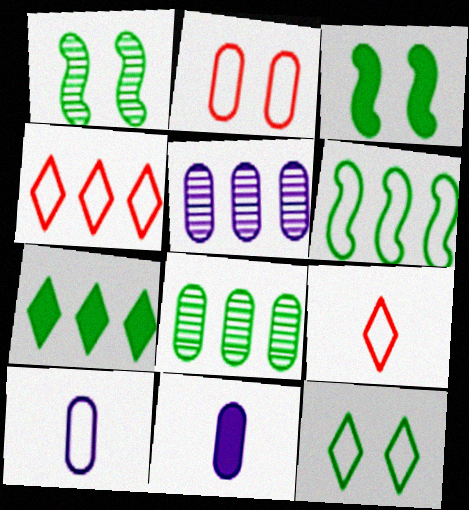[[1, 4, 11], 
[2, 8, 11], 
[3, 5, 9], 
[6, 7, 8]]